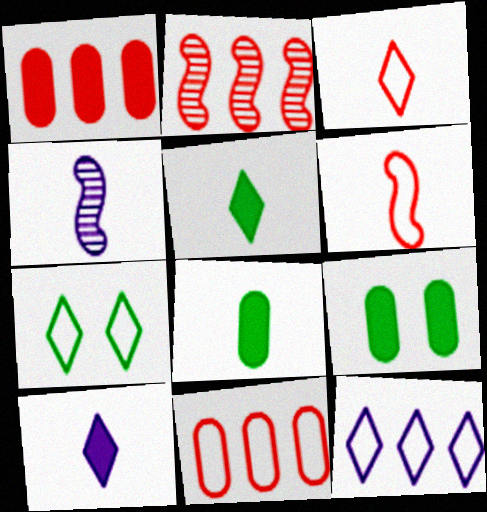[[1, 4, 7], 
[3, 4, 8], 
[3, 7, 12]]